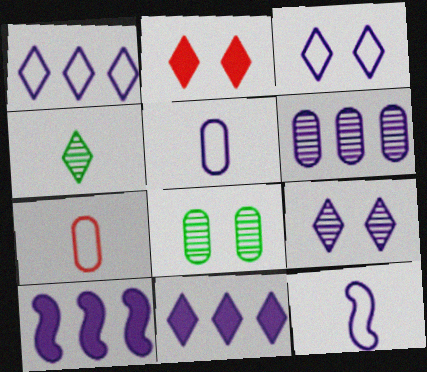[[1, 2, 4], 
[1, 6, 10], 
[5, 9, 10]]